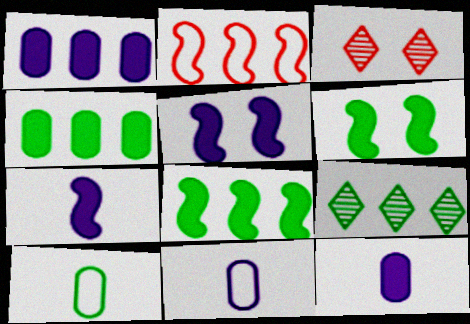[[1, 2, 9], 
[3, 8, 11], 
[6, 9, 10]]